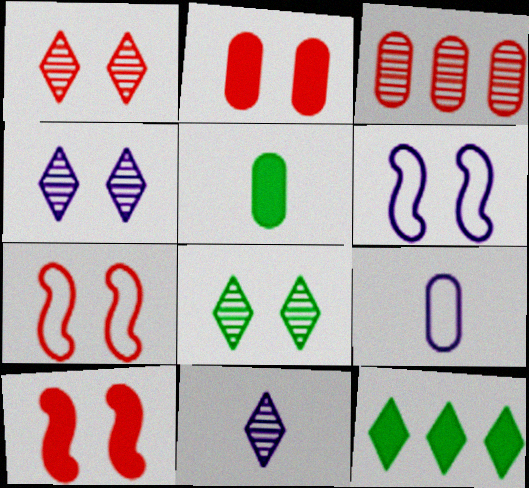[[1, 2, 7], 
[1, 4, 8], 
[2, 6, 8]]